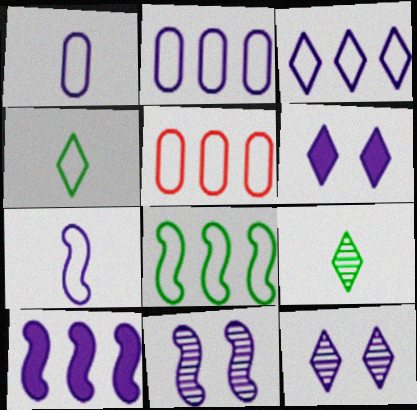[[1, 10, 12], 
[3, 5, 8], 
[7, 10, 11]]